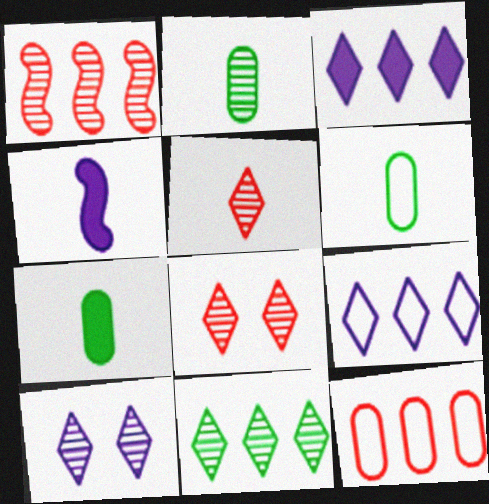[[1, 2, 10], 
[2, 6, 7], 
[4, 5, 6], 
[5, 10, 11]]